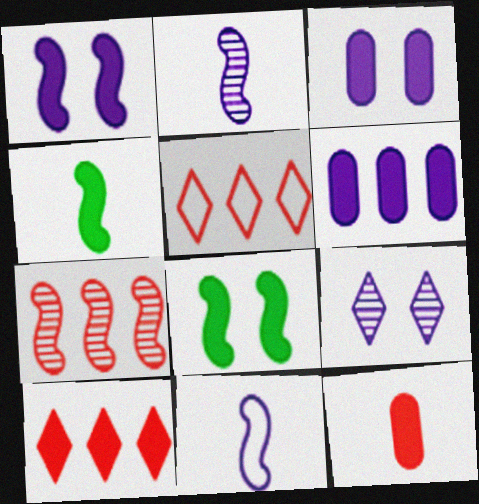[[3, 4, 10], 
[6, 9, 11], 
[7, 8, 11]]